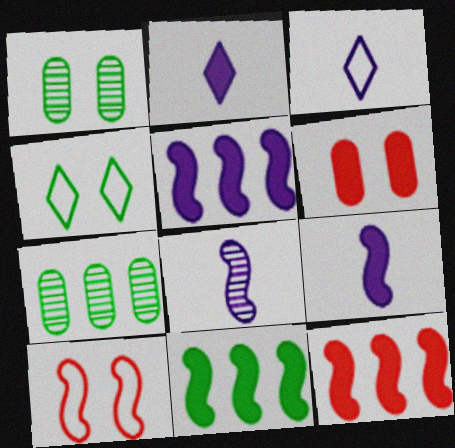[[1, 3, 12], 
[2, 6, 11], 
[2, 7, 10], 
[5, 11, 12], 
[8, 10, 11]]